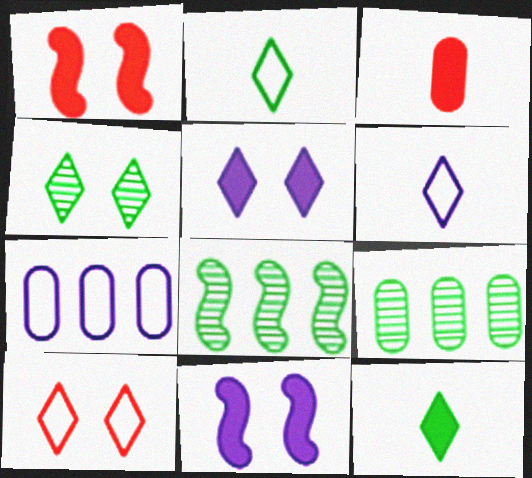[[1, 6, 9], 
[4, 5, 10]]